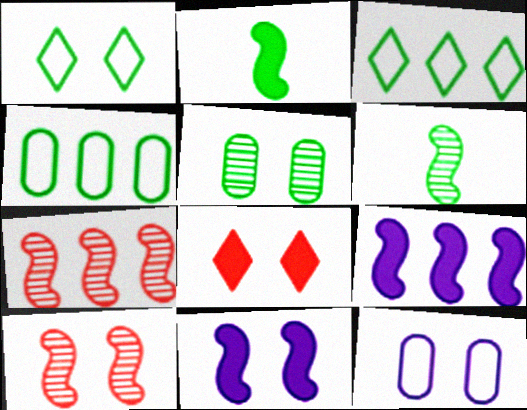[[2, 3, 5]]